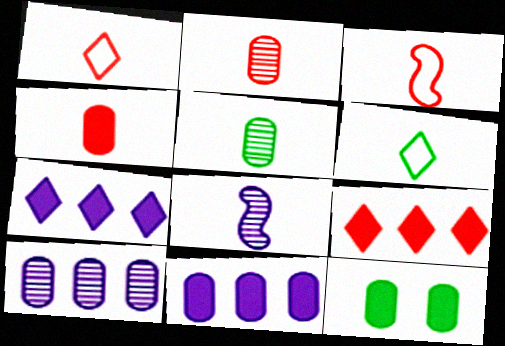[[4, 6, 8], 
[4, 11, 12]]